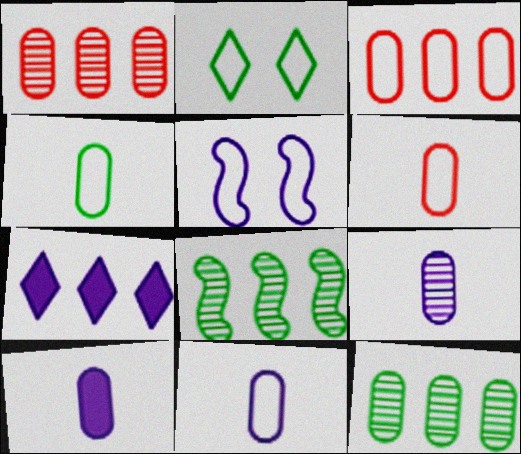[[3, 7, 8], 
[4, 6, 11], 
[5, 7, 9], 
[9, 10, 11]]